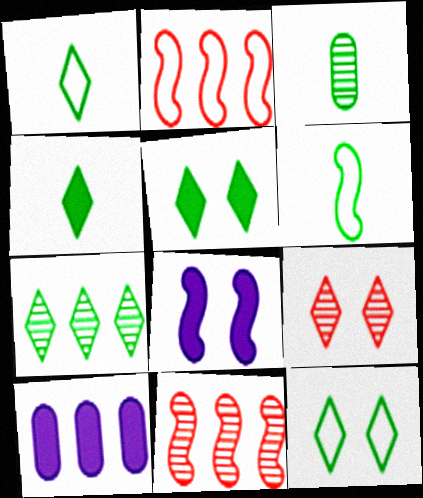[[1, 5, 7], 
[2, 7, 10], 
[3, 4, 6], 
[4, 7, 12], 
[6, 8, 11], 
[6, 9, 10]]